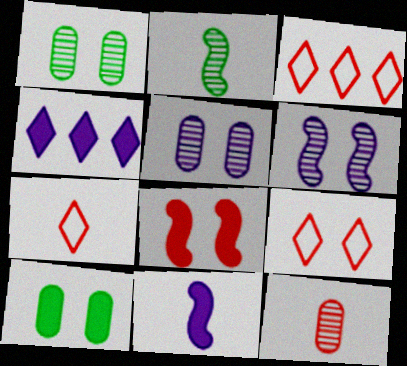[[1, 3, 11], 
[3, 7, 9], 
[3, 8, 12], 
[6, 9, 10]]